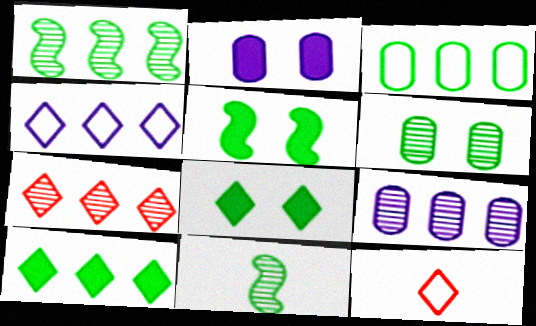[[1, 2, 12], 
[1, 3, 10], 
[1, 7, 9], 
[3, 8, 11], 
[4, 7, 10], 
[5, 9, 12]]